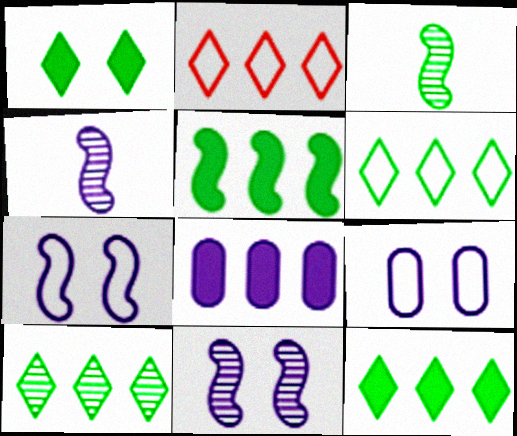[[6, 10, 12]]